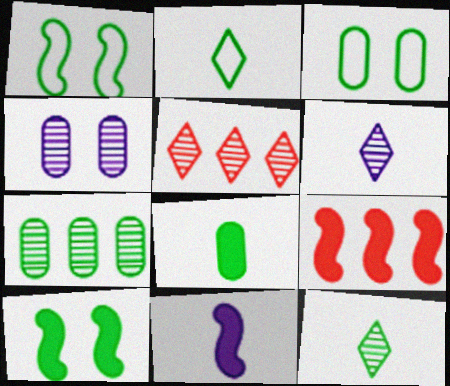[[2, 4, 9], 
[2, 7, 10], 
[3, 5, 11], 
[3, 6, 9], 
[3, 7, 8], 
[9, 10, 11]]